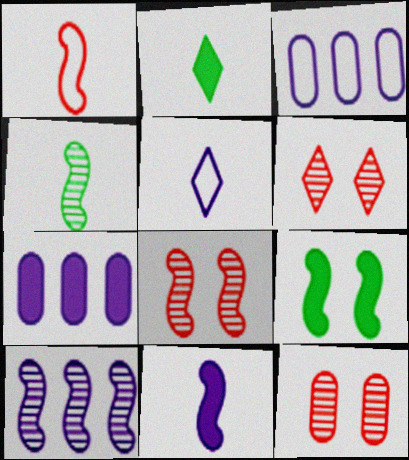[[1, 4, 11], 
[1, 9, 10], 
[2, 3, 8], 
[4, 8, 10], 
[6, 8, 12]]